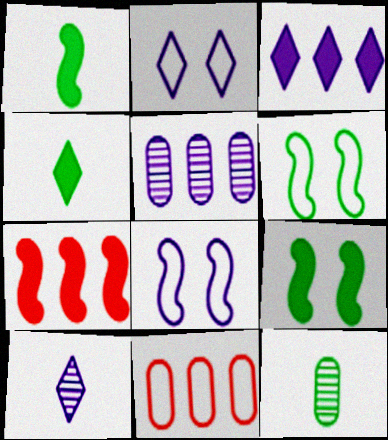[[2, 3, 10], 
[2, 7, 12], 
[9, 10, 11]]